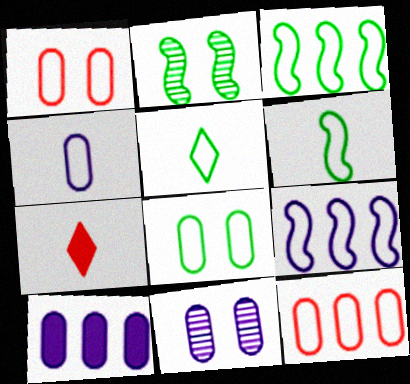[[1, 5, 9], 
[3, 5, 8], 
[3, 7, 11], 
[4, 8, 12], 
[4, 10, 11]]